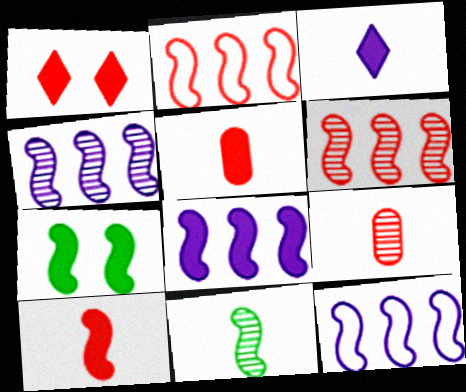[[1, 2, 9], 
[4, 8, 12], 
[7, 8, 10]]